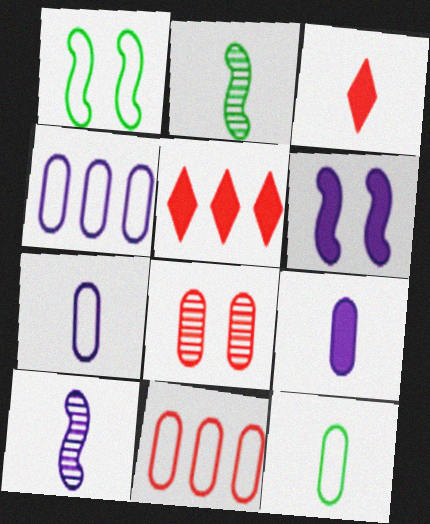[[2, 3, 7], 
[3, 10, 12]]